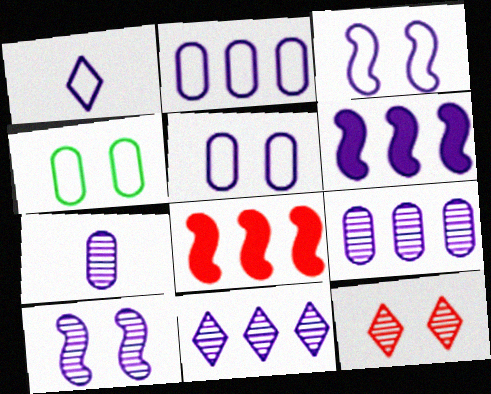[[1, 2, 3], 
[2, 6, 11], 
[7, 10, 11]]